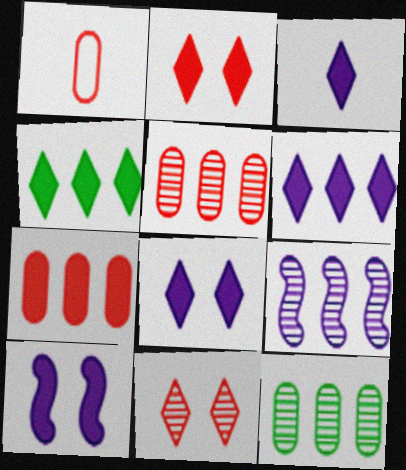[[2, 3, 4], 
[3, 6, 8]]